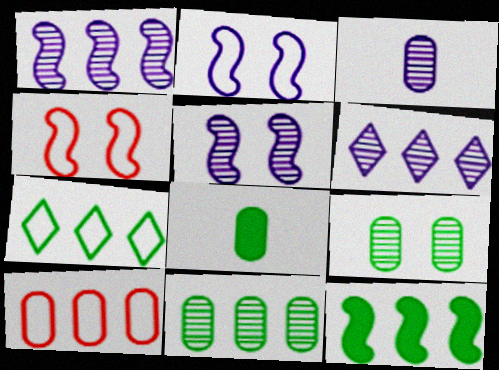[[3, 5, 6], 
[4, 6, 8], 
[6, 10, 12], 
[7, 11, 12]]